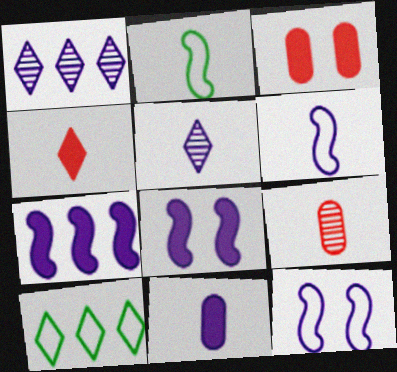[[1, 2, 3], 
[1, 11, 12], 
[5, 6, 11], 
[8, 9, 10]]